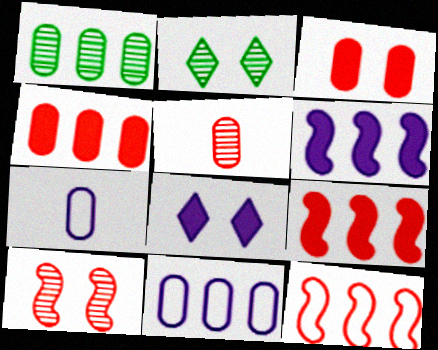[[1, 3, 7], 
[1, 4, 11], 
[2, 7, 9]]